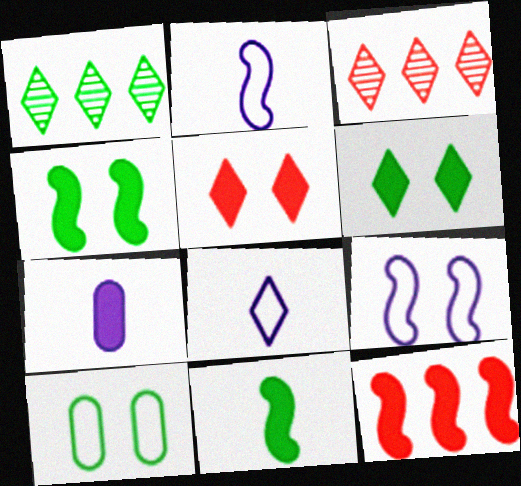[[1, 5, 8], 
[1, 10, 11], 
[3, 6, 8], 
[6, 7, 12]]